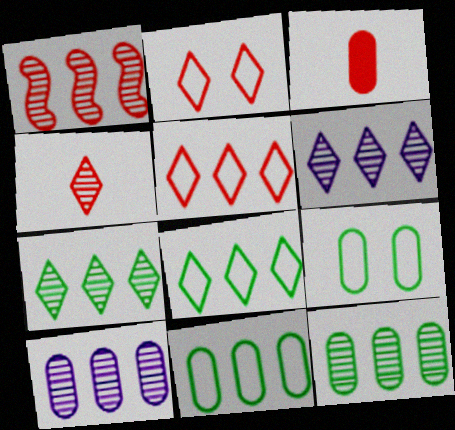[[1, 2, 3], 
[1, 6, 12], 
[1, 7, 10], 
[3, 9, 10]]